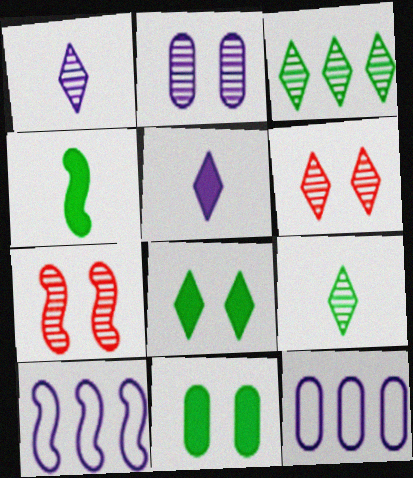[[1, 3, 6], 
[2, 5, 10], 
[4, 6, 12], 
[4, 7, 10]]